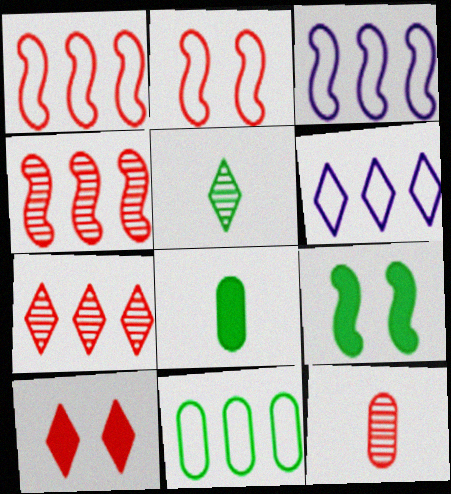[[1, 6, 11], 
[1, 10, 12], 
[5, 6, 10], 
[5, 9, 11], 
[6, 9, 12]]